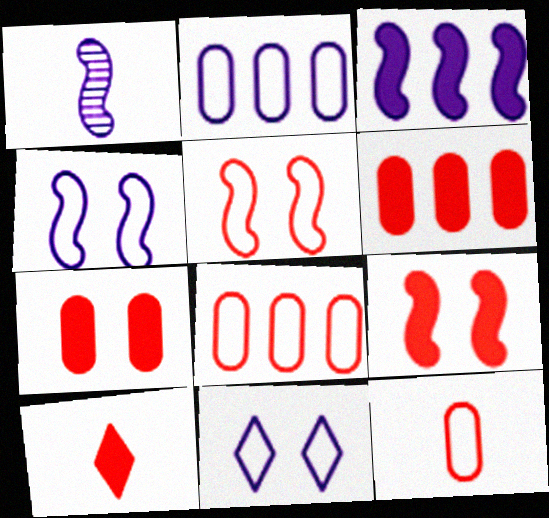[[1, 3, 4], 
[6, 9, 10]]